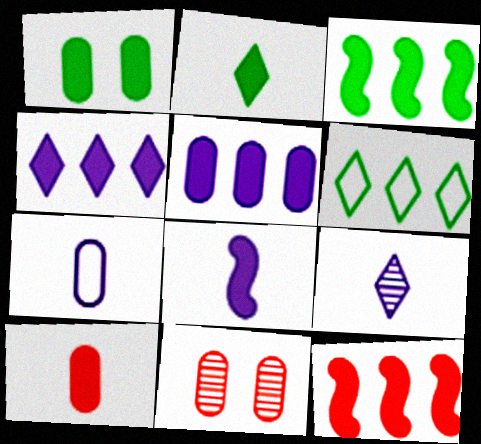[[1, 2, 3], 
[1, 5, 10], 
[2, 8, 10], 
[6, 8, 11], 
[7, 8, 9]]